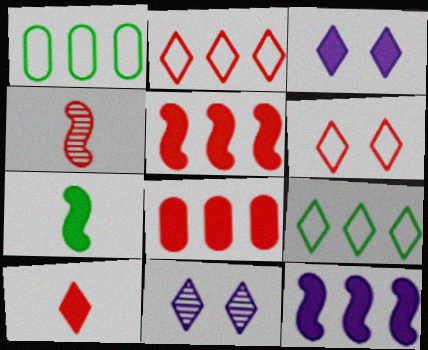[[1, 3, 4], 
[3, 7, 8], 
[4, 6, 8], 
[9, 10, 11]]